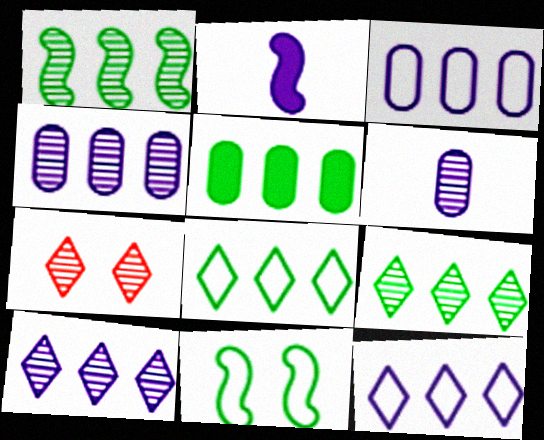[[1, 5, 8], 
[1, 6, 7]]